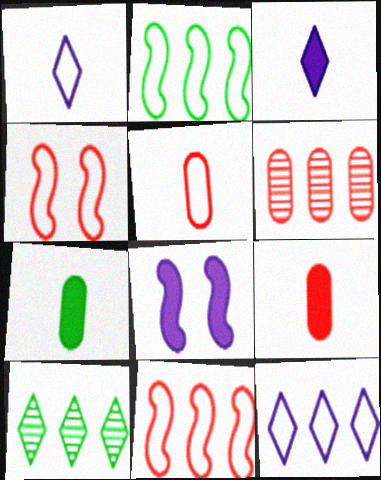[[5, 8, 10]]